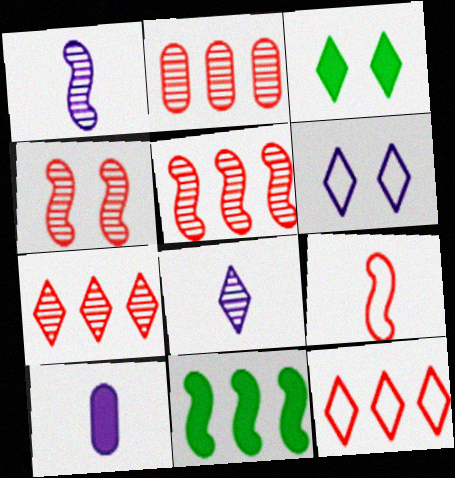[[2, 5, 7], 
[3, 8, 12]]